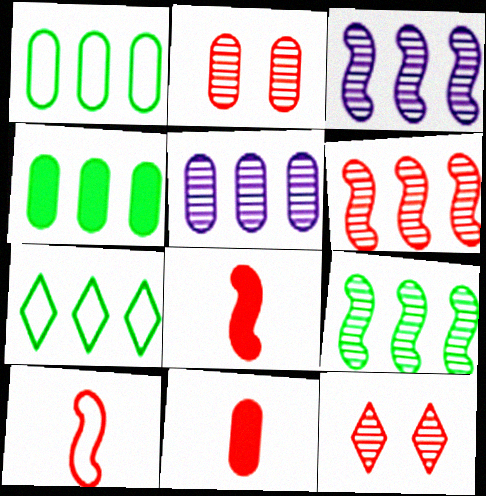[[3, 6, 9], 
[4, 7, 9]]